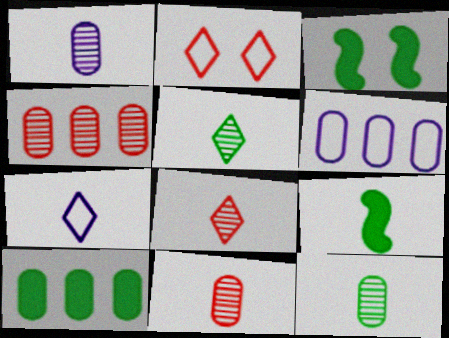[[1, 11, 12], 
[3, 4, 7], 
[3, 6, 8], 
[4, 6, 10], 
[7, 9, 11]]